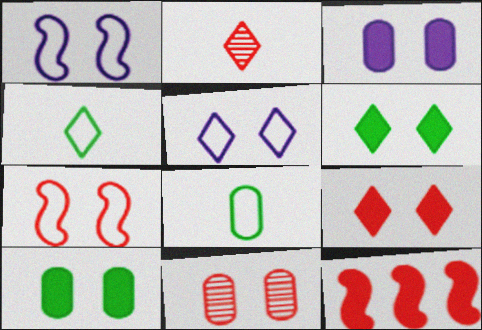[[1, 6, 11], 
[7, 9, 11]]